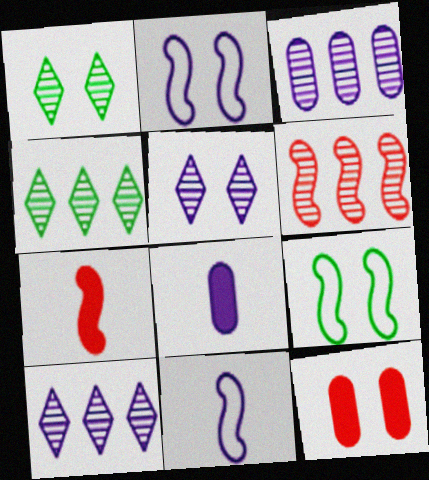[[1, 2, 12], 
[2, 8, 10], 
[3, 4, 6], 
[4, 11, 12], 
[5, 9, 12]]